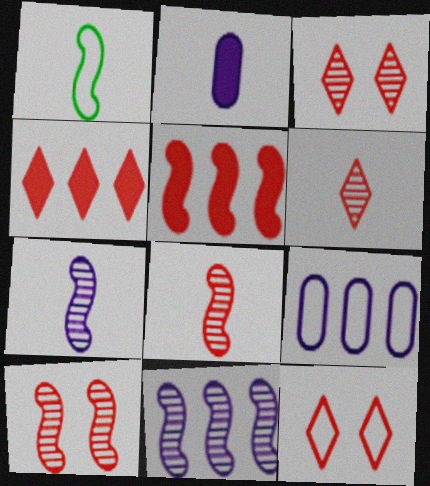[[1, 2, 6], 
[1, 9, 12], 
[4, 6, 12]]